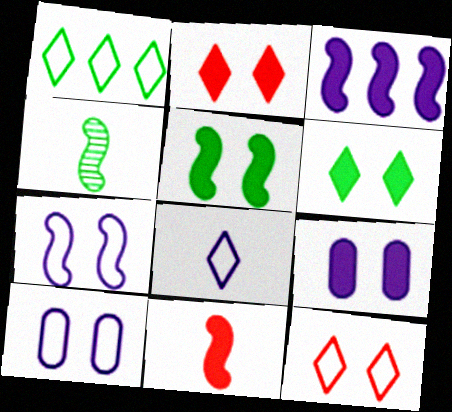[[1, 8, 12], 
[2, 5, 9], 
[3, 5, 11]]